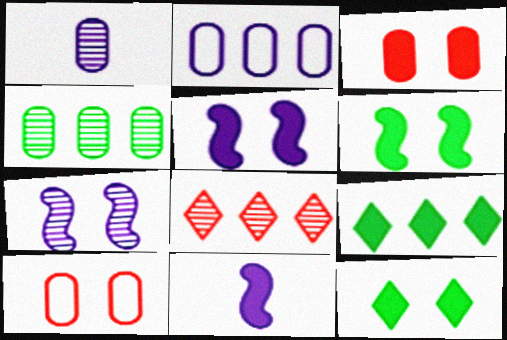[[3, 5, 12], 
[3, 9, 11], 
[7, 10, 12]]